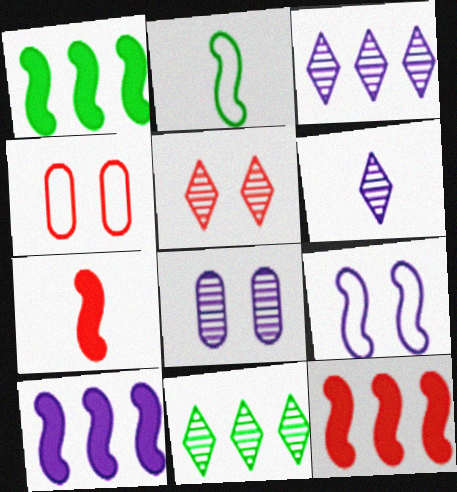[[1, 4, 6], 
[1, 10, 12], 
[5, 6, 11]]